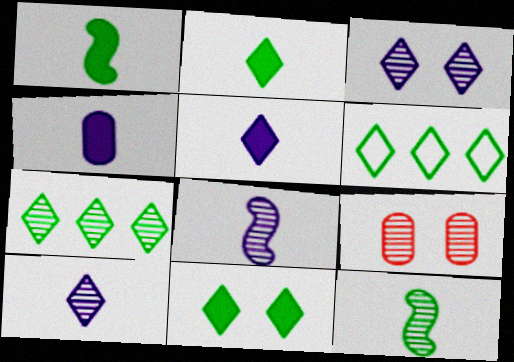[[7, 8, 9]]